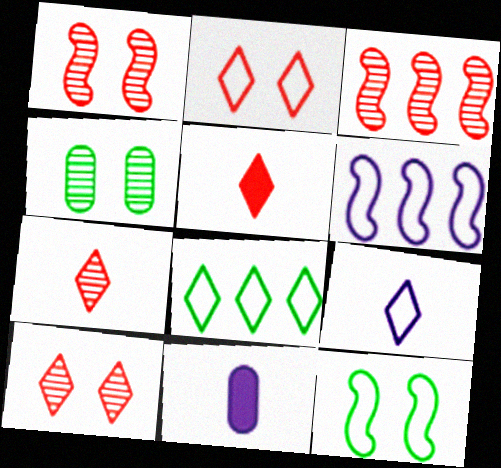[[1, 8, 11], 
[2, 8, 9], 
[4, 5, 6]]